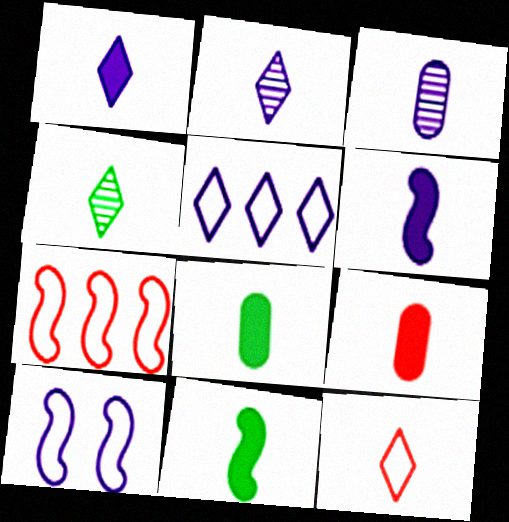[[1, 4, 12], 
[1, 9, 11], 
[3, 11, 12]]